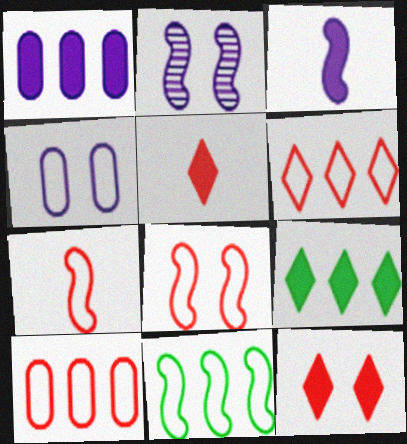[]